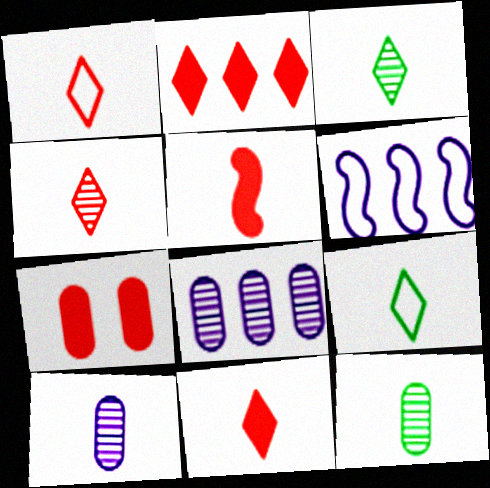[[1, 4, 11], 
[2, 5, 7], 
[3, 6, 7], 
[5, 9, 10]]